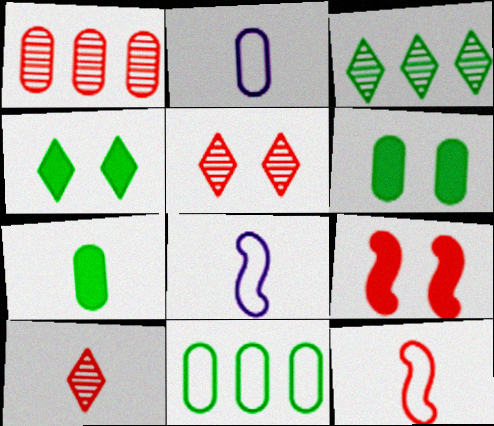[[1, 2, 6], 
[1, 4, 8], 
[2, 3, 9], 
[7, 8, 10]]